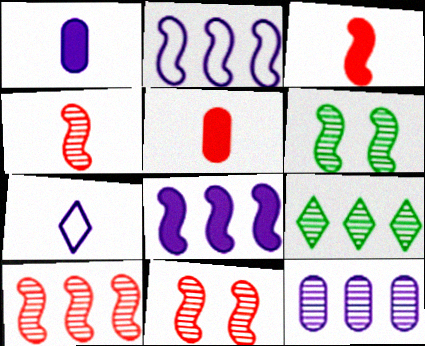[[2, 3, 6], 
[4, 10, 11], 
[9, 10, 12]]